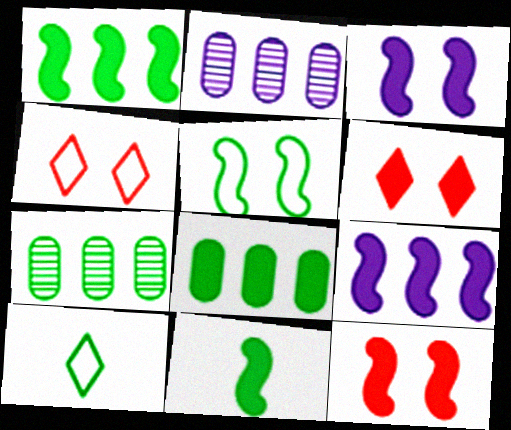[[2, 4, 11], 
[2, 10, 12], 
[9, 11, 12]]